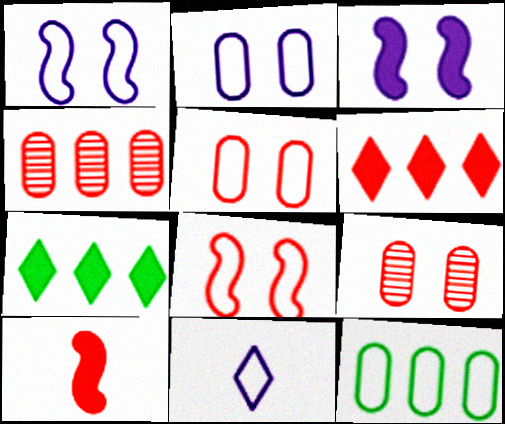[[8, 11, 12]]